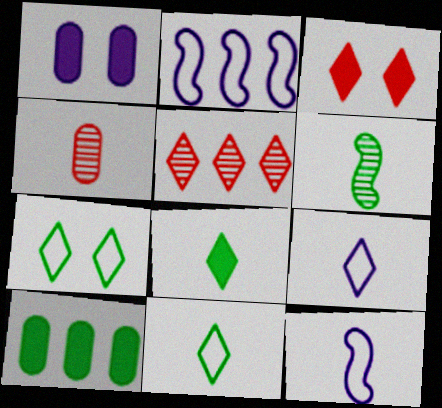[[2, 5, 10], 
[4, 8, 12], 
[6, 7, 10]]